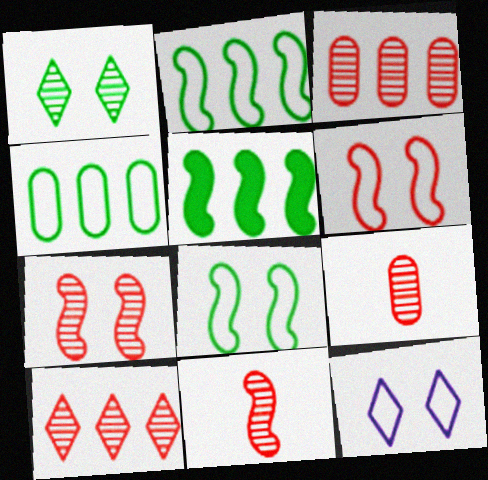[[5, 9, 12], 
[7, 9, 10]]